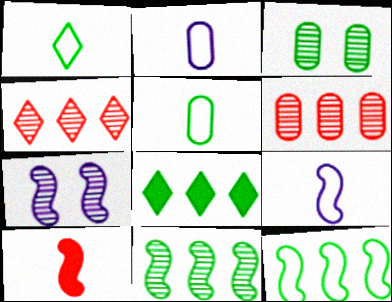[[7, 10, 12]]